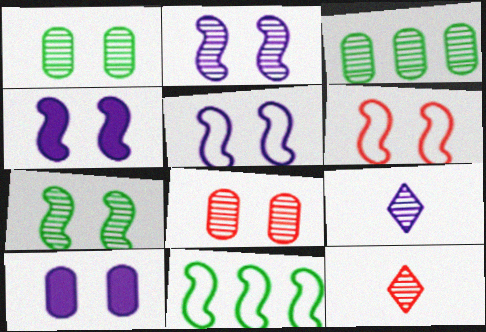[[2, 3, 12], 
[2, 4, 5], 
[4, 6, 7], 
[10, 11, 12]]